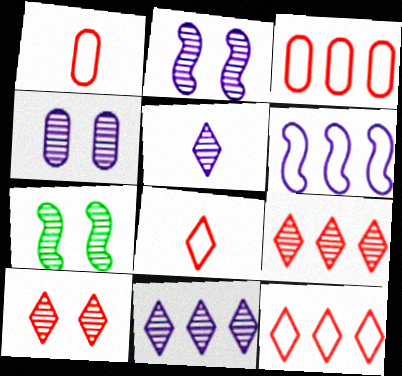[[4, 7, 10]]